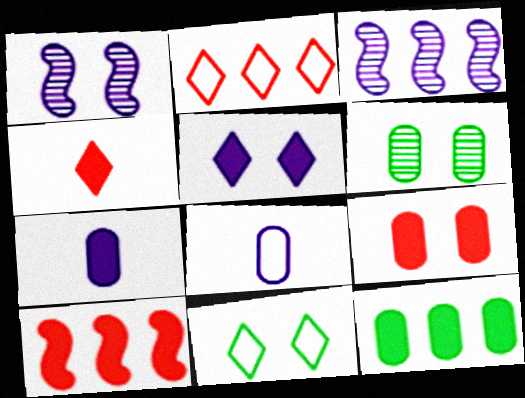[[1, 9, 11], 
[2, 3, 12], 
[3, 5, 8], 
[4, 9, 10], 
[7, 9, 12]]